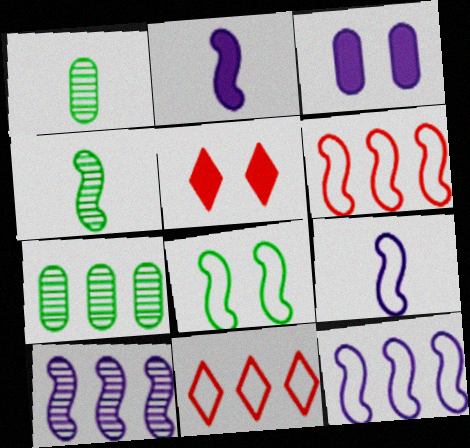[[1, 5, 12], 
[3, 4, 11], 
[5, 7, 9], 
[6, 8, 9]]